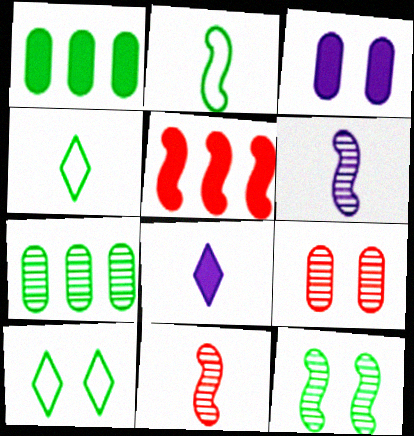[[1, 4, 12]]